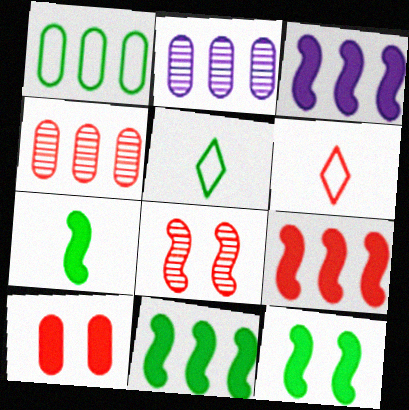[[2, 6, 12], 
[3, 9, 11], 
[7, 11, 12]]